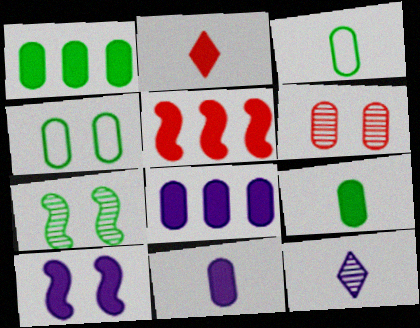[[1, 2, 10], 
[3, 6, 8], 
[4, 5, 12]]